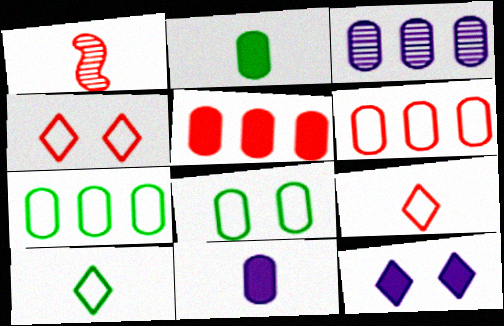[[1, 4, 5], 
[1, 7, 12], 
[1, 10, 11], 
[3, 5, 7]]